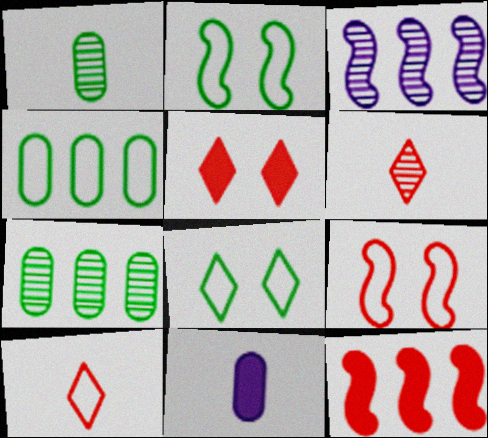[]